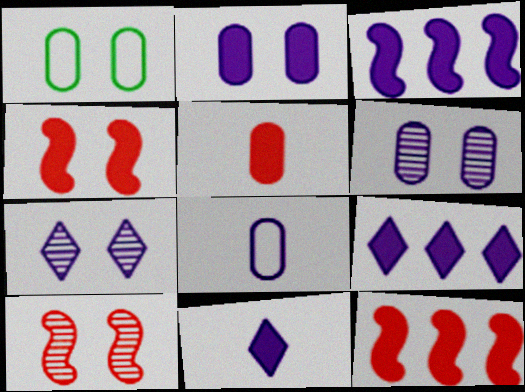[[1, 4, 7], 
[2, 3, 11], 
[3, 7, 8]]